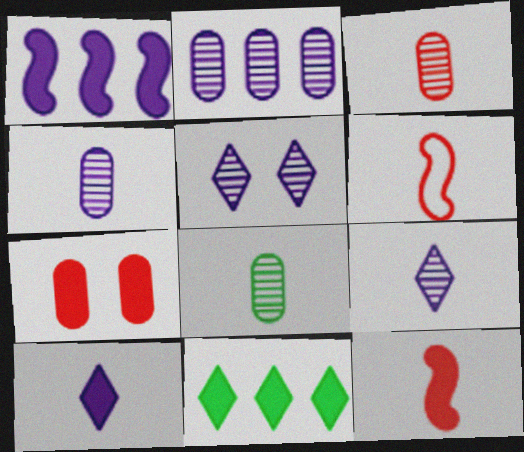[[3, 4, 8], 
[6, 8, 10]]